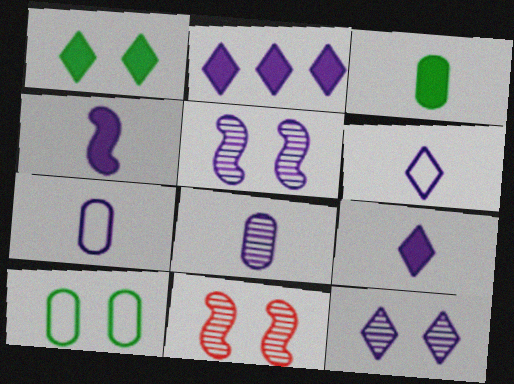[[2, 5, 7], 
[2, 6, 12], 
[4, 6, 8]]